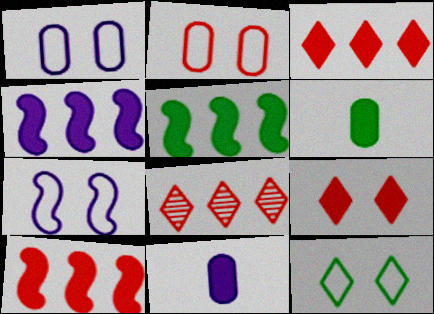[[2, 7, 12], 
[4, 5, 10], 
[4, 6, 9], 
[5, 9, 11], 
[6, 7, 8]]